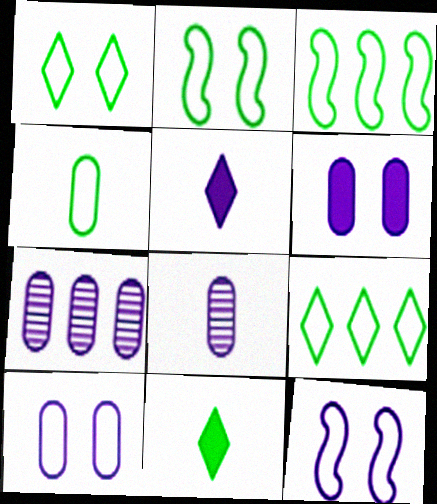[[1, 3, 4], 
[2, 4, 9], 
[5, 7, 12]]